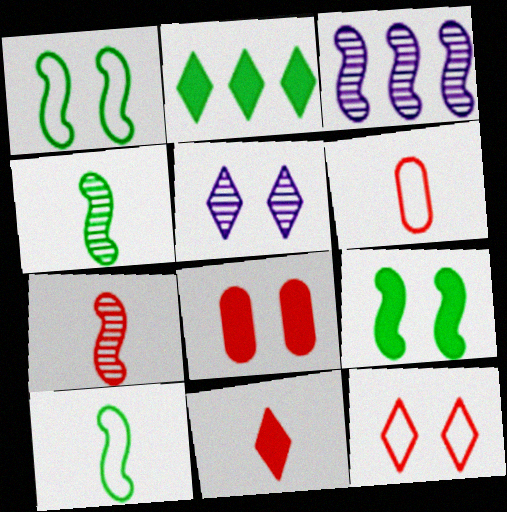[[1, 5, 8], 
[6, 7, 11]]